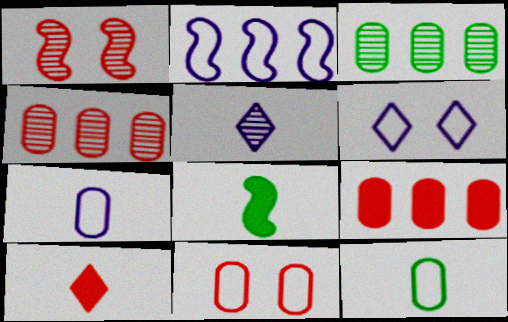[[1, 2, 8], 
[1, 3, 5], 
[2, 6, 7], 
[4, 6, 8]]